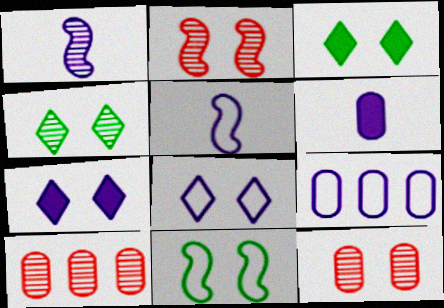[[1, 4, 10], 
[1, 7, 9], 
[3, 5, 10], 
[5, 8, 9], 
[7, 11, 12]]